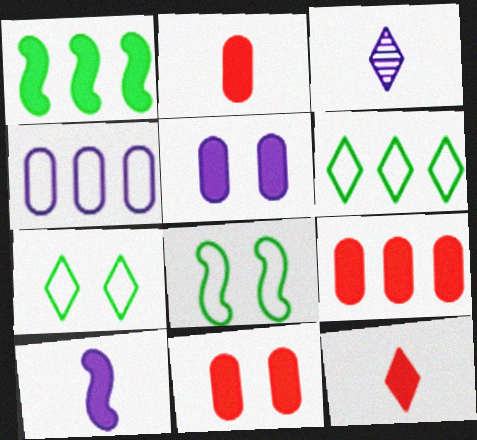[[1, 5, 12], 
[2, 9, 11], 
[3, 8, 9]]